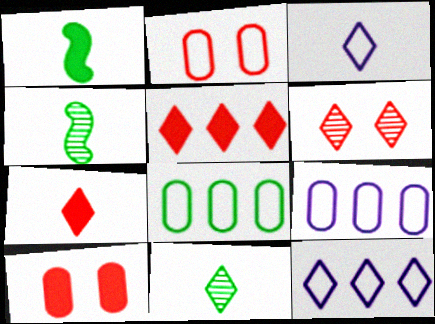[[1, 6, 9], 
[3, 7, 11], 
[4, 10, 12]]